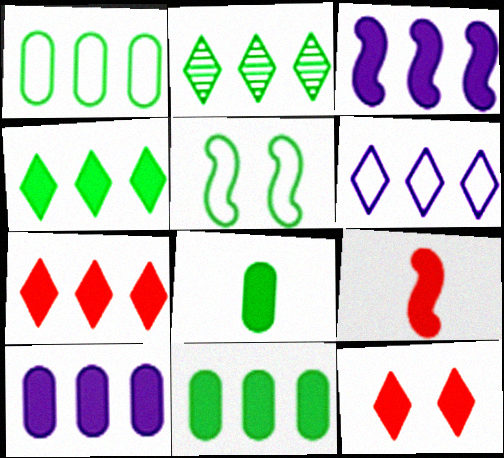[[2, 5, 8], 
[2, 6, 7], 
[3, 7, 11], 
[3, 8, 12]]